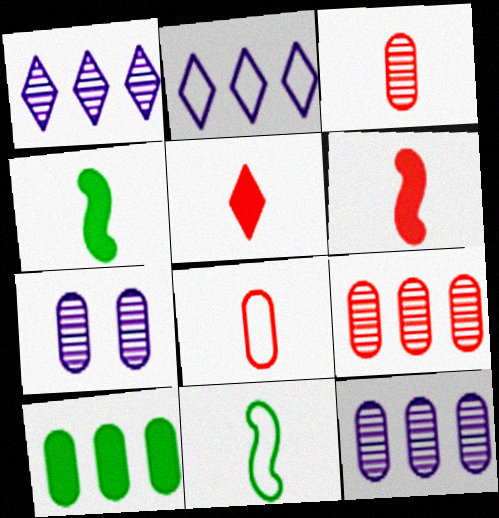[[7, 8, 10]]